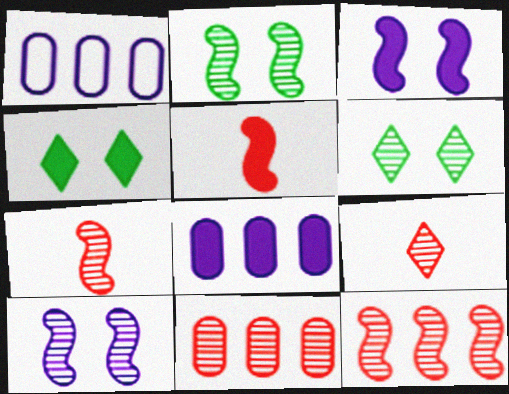[[1, 4, 7], 
[1, 5, 6], 
[4, 5, 8]]